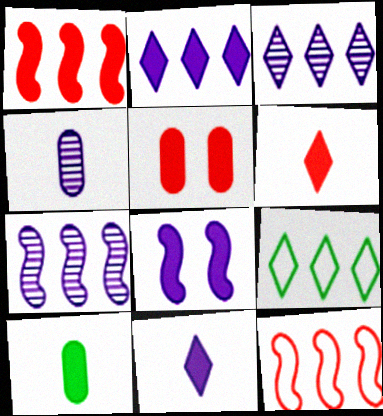[[1, 5, 6]]